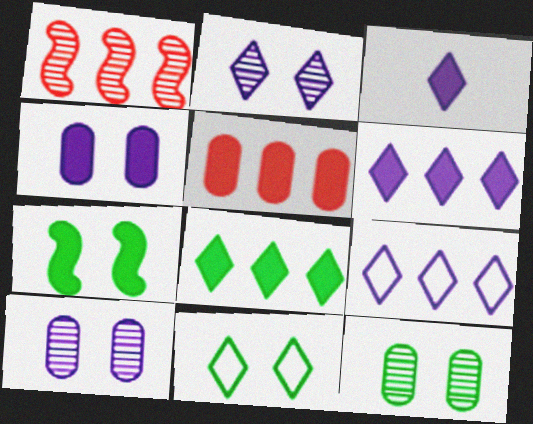[[2, 3, 9], 
[3, 5, 7], 
[7, 11, 12]]